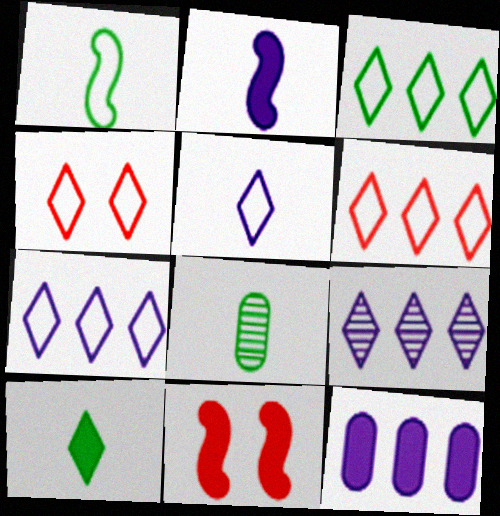[[1, 8, 10], 
[3, 4, 5], 
[3, 6, 7], 
[4, 9, 10], 
[7, 8, 11], 
[10, 11, 12]]